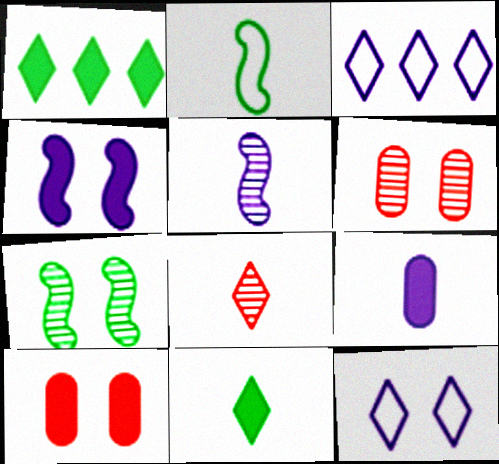[[1, 8, 12], 
[2, 8, 9], 
[7, 10, 12]]